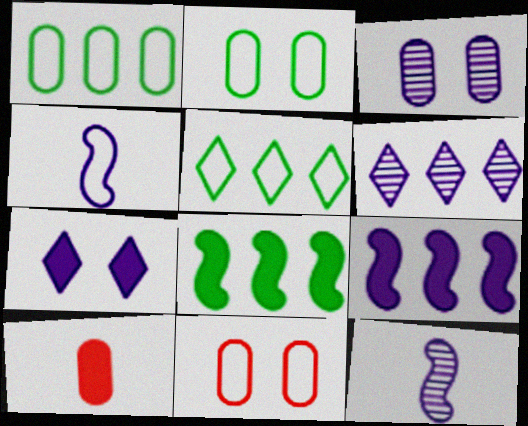[[1, 3, 10], 
[3, 6, 12], 
[4, 5, 11], 
[7, 8, 10]]